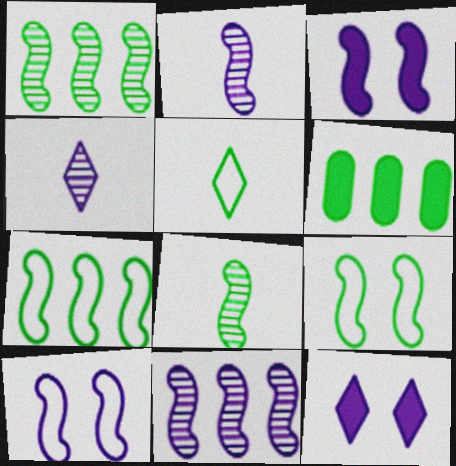[]